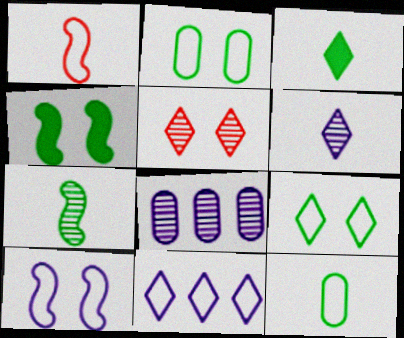[[1, 2, 11], 
[3, 5, 11], 
[3, 7, 12], 
[5, 7, 8]]